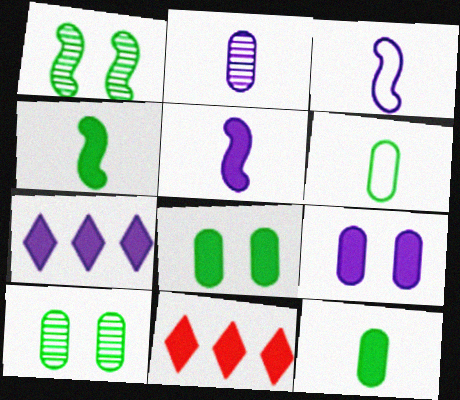[[3, 10, 11], 
[4, 9, 11], 
[5, 7, 9], 
[5, 8, 11]]